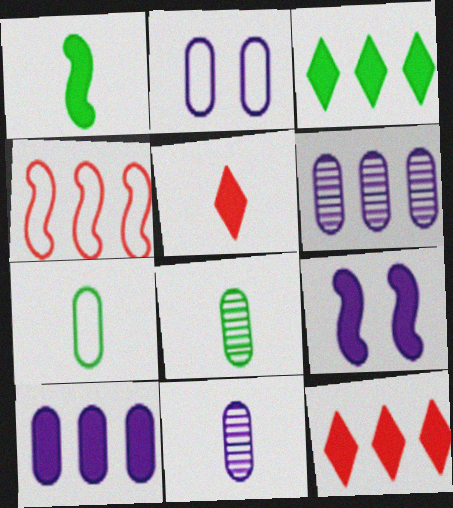[[2, 10, 11], 
[3, 4, 6]]